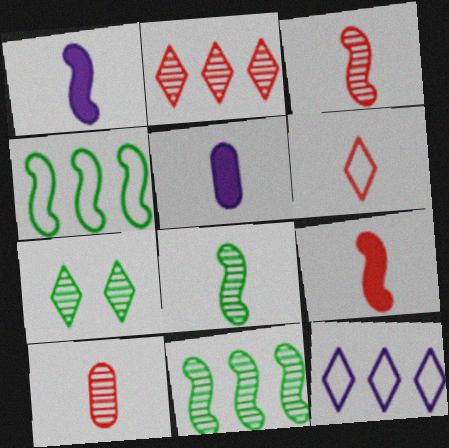[[5, 6, 8], 
[6, 9, 10]]